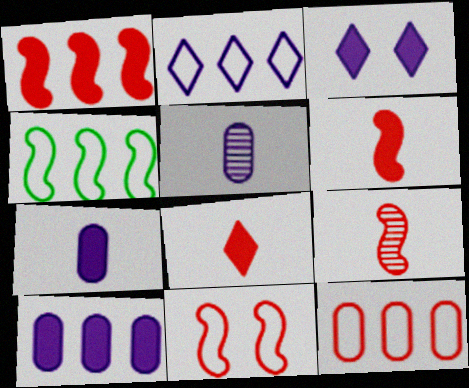[[1, 9, 11], 
[2, 4, 12]]